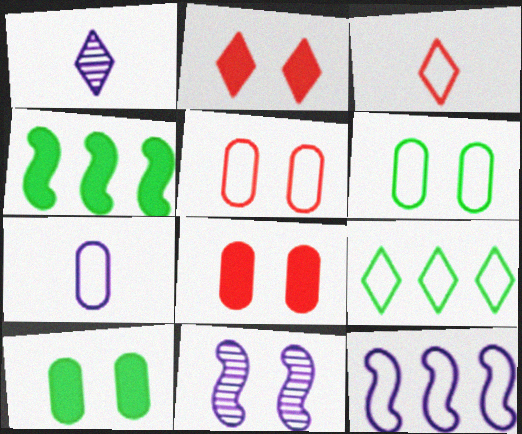[[1, 2, 9], 
[1, 4, 5], 
[2, 6, 11], 
[3, 6, 12]]